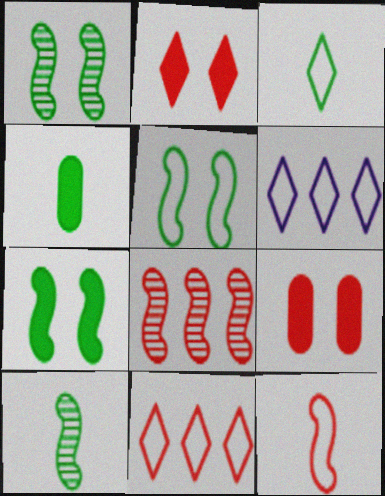[[1, 5, 7], 
[3, 4, 10], 
[6, 9, 10]]